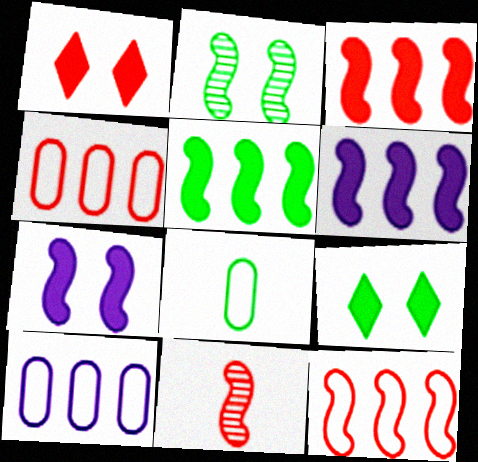[[1, 4, 11], 
[3, 5, 6], 
[9, 10, 11]]